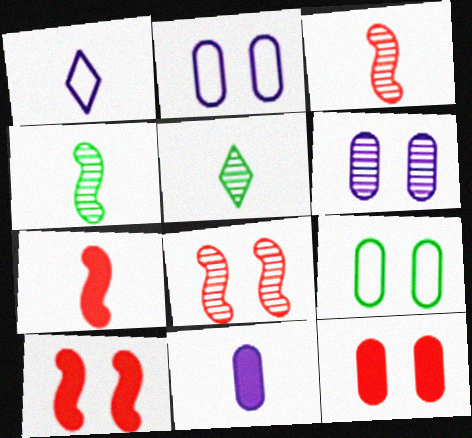[[6, 9, 12]]